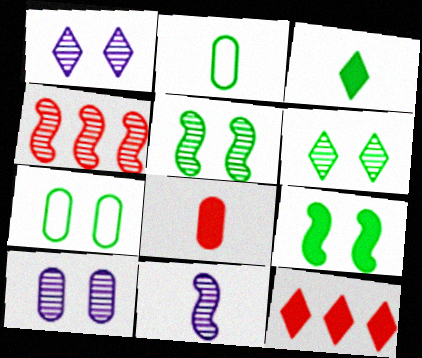[[4, 5, 11], 
[6, 7, 9], 
[7, 11, 12]]